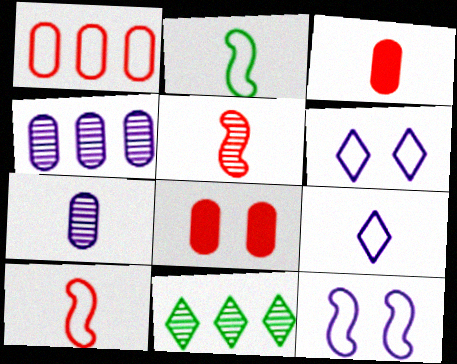[[1, 2, 6], 
[3, 11, 12]]